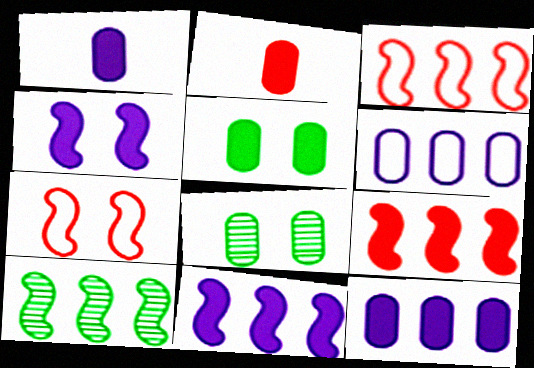[[2, 5, 12], 
[2, 6, 8], 
[3, 10, 11]]